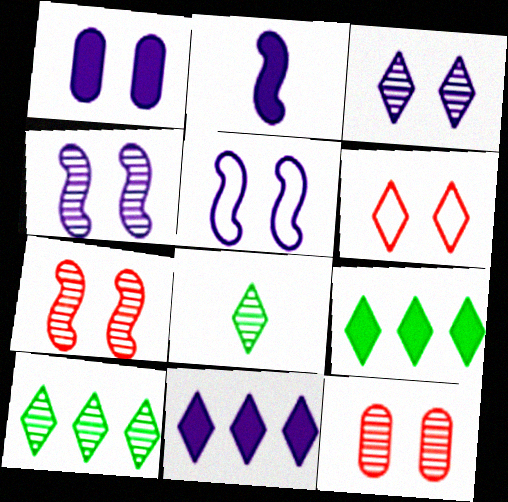[[1, 2, 11], 
[1, 3, 5], 
[6, 8, 11]]